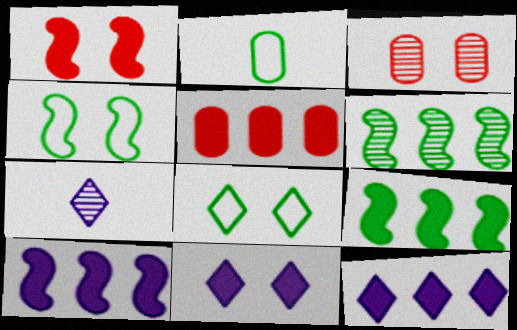[[3, 4, 11], 
[3, 6, 7], 
[4, 5, 7], 
[5, 9, 12]]